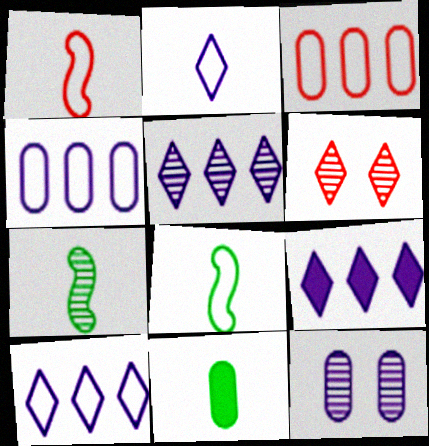[[3, 11, 12], 
[5, 9, 10]]